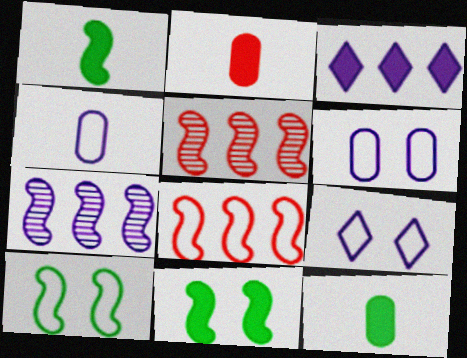[[2, 3, 11], 
[5, 9, 12]]